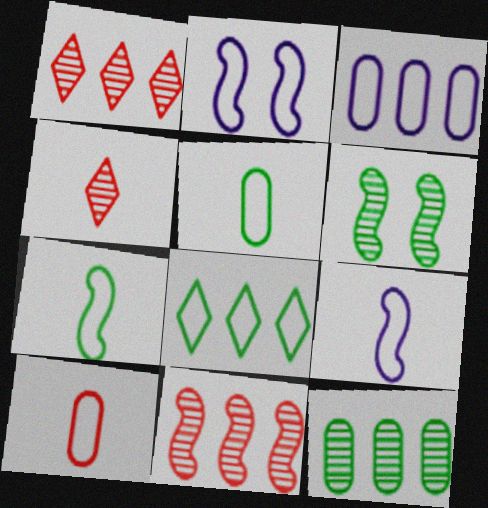[[2, 8, 10]]